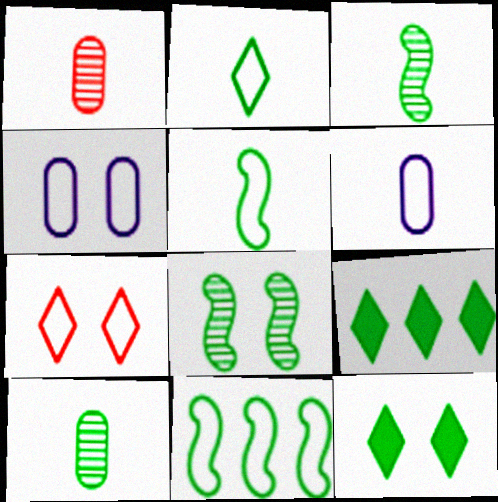[[6, 7, 11], 
[10, 11, 12]]